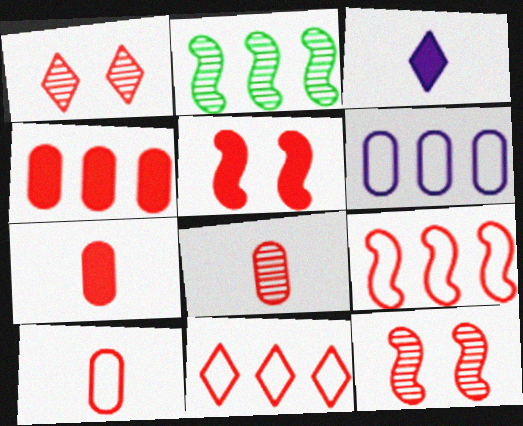[[1, 7, 9], 
[5, 8, 11], 
[7, 8, 10], 
[7, 11, 12]]